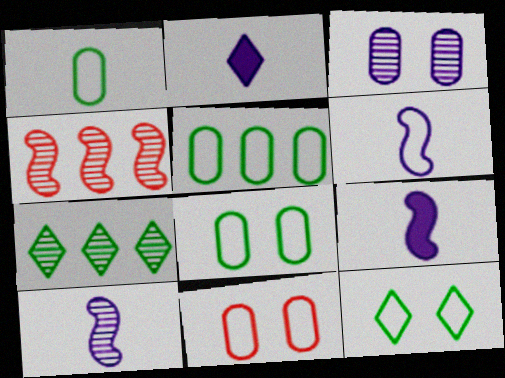[[1, 5, 8], 
[2, 4, 8], 
[6, 9, 10], 
[7, 9, 11]]